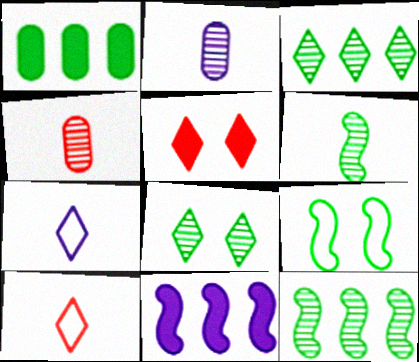[[3, 5, 7]]